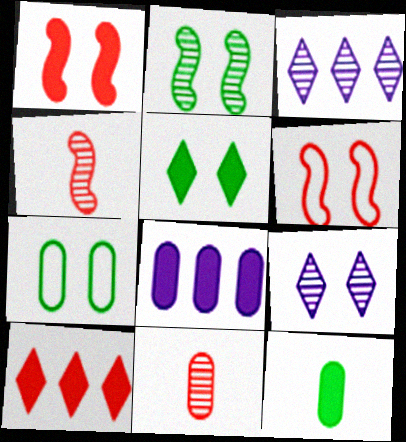[[1, 7, 9], 
[2, 3, 11], 
[2, 5, 7], 
[3, 6, 12], 
[6, 10, 11], 
[7, 8, 11]]